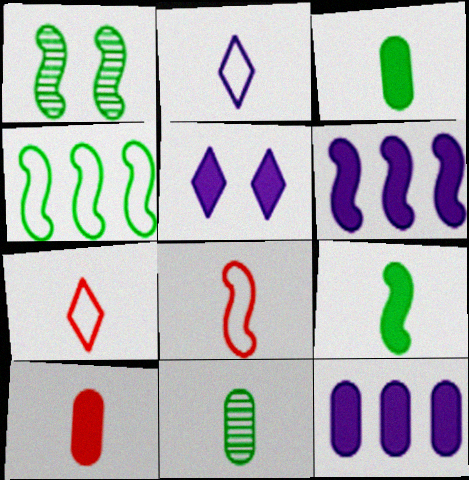[[1, 4, 9], 
[1, 6, 8], 
[1, 7, 12]]